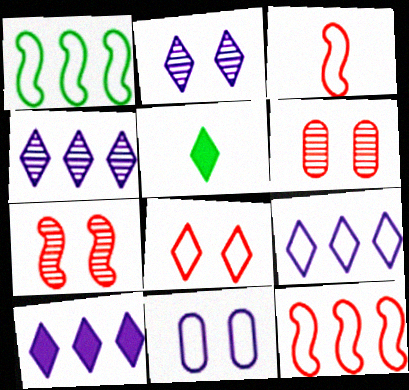[[4, 5, 8], 
[4, 9, 10]]